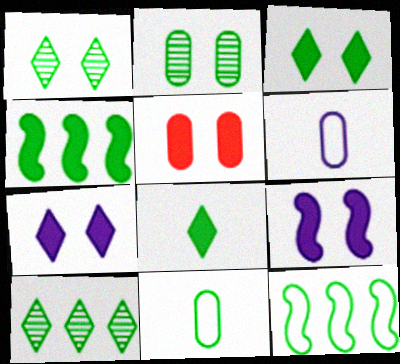[[1, 4, 11], 
[2, 8, 12], 
[3, 5, 9]]